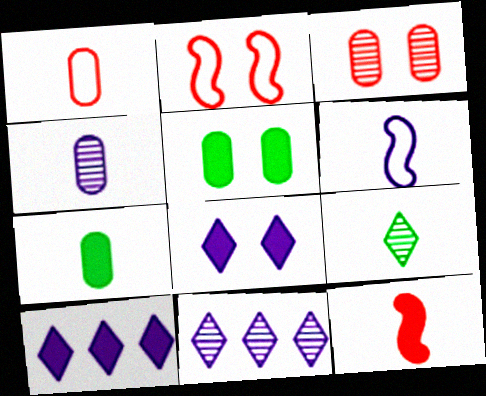[[1, 4, 7], 
[2, 7, 11], 
[5, 10, 12]]